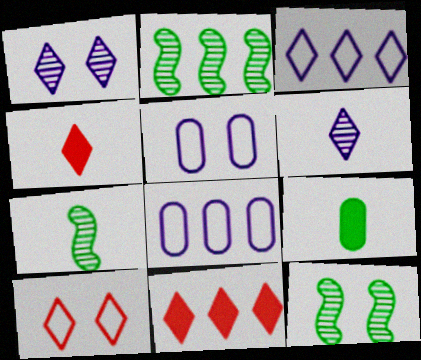[[2, 4, 5], 
[2, 7, 12], 
[2, 8, 11], 
[4, 8, 12], 
[5, 7, 11]]